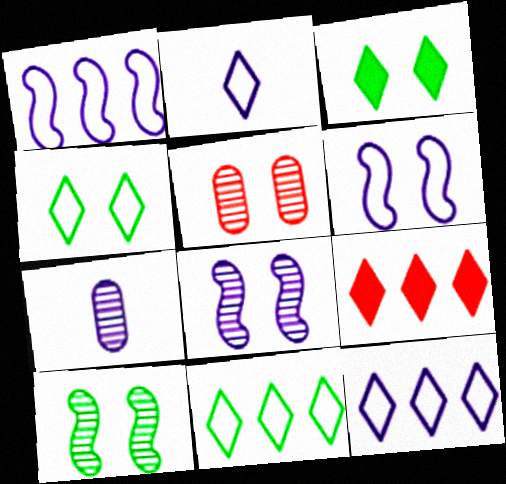[[3, 5, 6]]